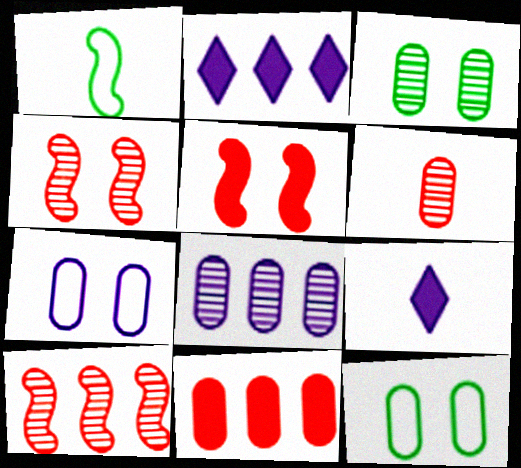[[1, 6, 9], 
[3, 6, 8], 
[9, 10, 12]]